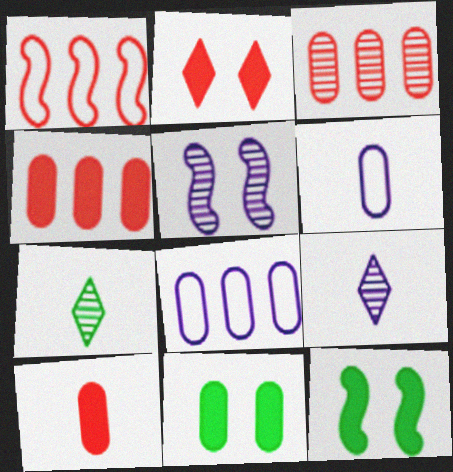[[1, 9, 11], 
[3, 5, 7], 
[3, 6, 11]]